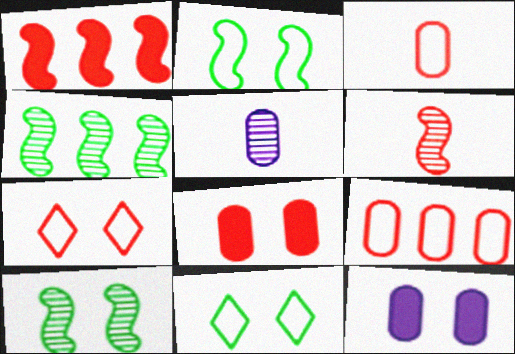[[1, 5, 11], 
[7, 10, 12]]